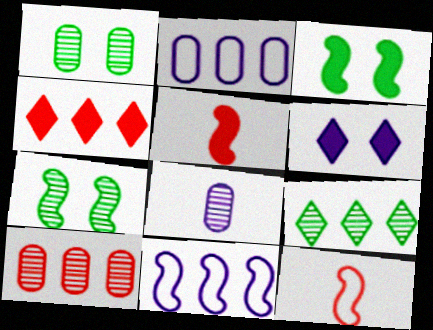[[1, 8, 10], 
[5, 7, 11], 
[6, 8, 11]]